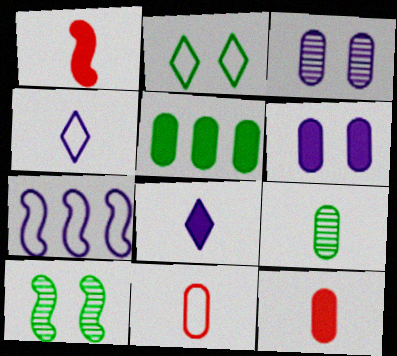[[1, 4, 9], 
[1, 7, 10], 
[2, 7, 11], 
[3, 5, 11], 
[3, 7, 8], 
[5, 6, 12]]